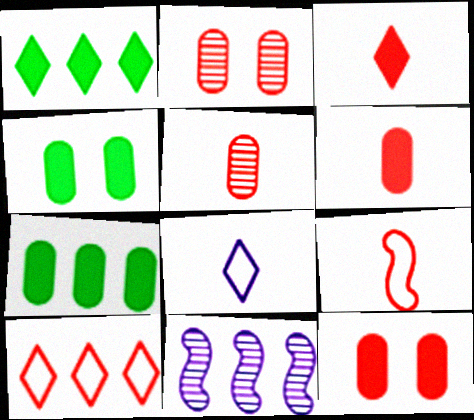[[3, 5, 9], 
[7, 10, 11]]